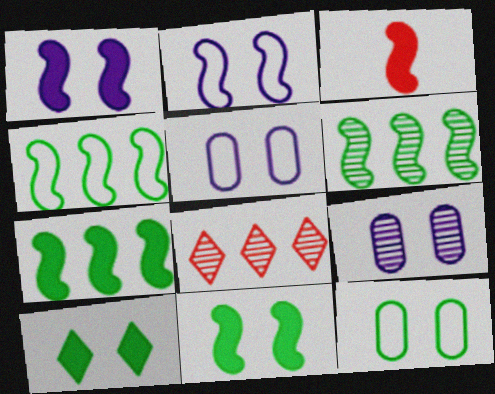[[1, 3, 7], 
[2, 3, 6], 
[4, 6, 7]]